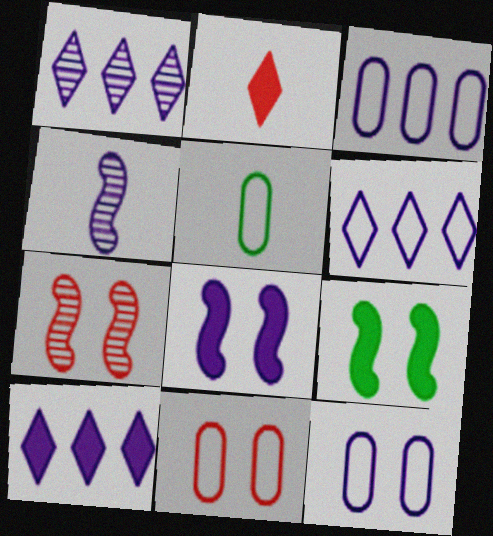[[1, 6, 10], 
[2, 4, 5], 
[3, 5, 11], 
[4, 10, 12], 
[5, 7, 10]]